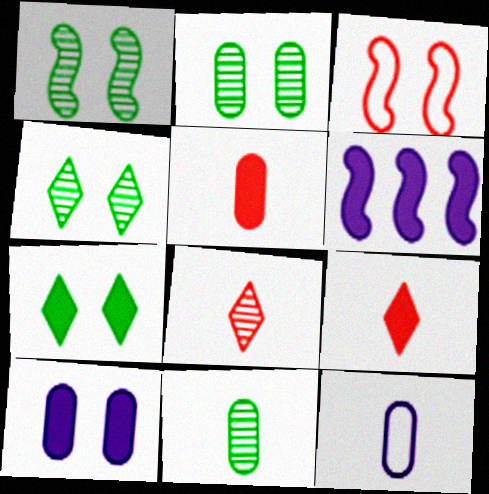[[1, 2, 4], 
[3, 4, 10], 
[5, 6, 7], 
[5, 11, 12]]